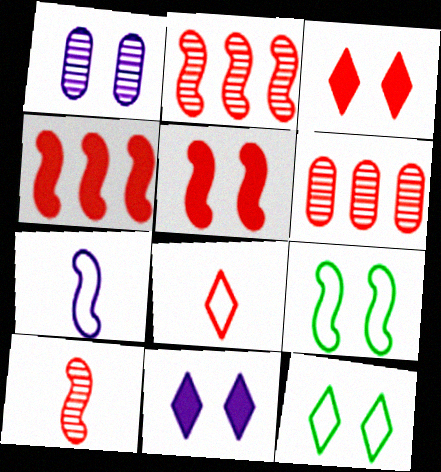[[1, 3, 9], 
[1, 5, 12], 
[5, 6, 8]]